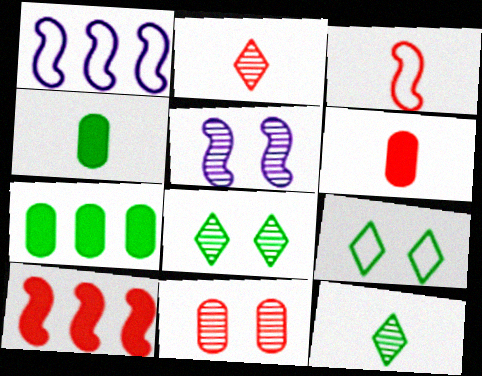[[1, 6, 8], 
[2, 3, 6], 
[5, 8, 11]]